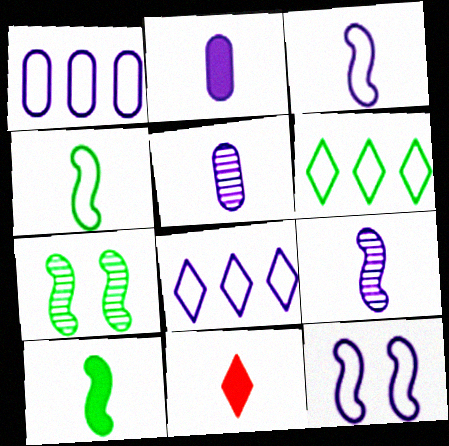[[1, 7, 11], 
[2, 10, 11], 
[4, 5, 11]]